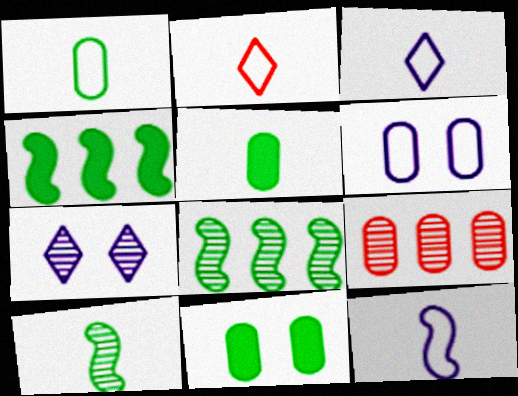[[1, 2, 12], 
[5, 6, 9], 
[7, 9, 10]]